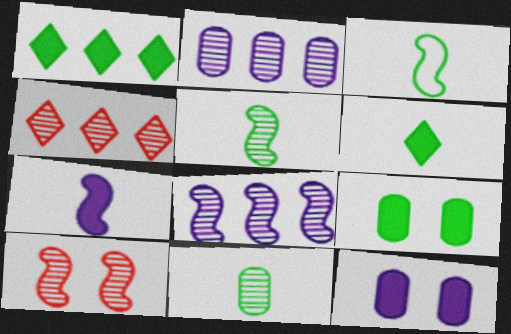[[3, 4, 12], 
[3, 6, 11], 
[5, 8, 10]]